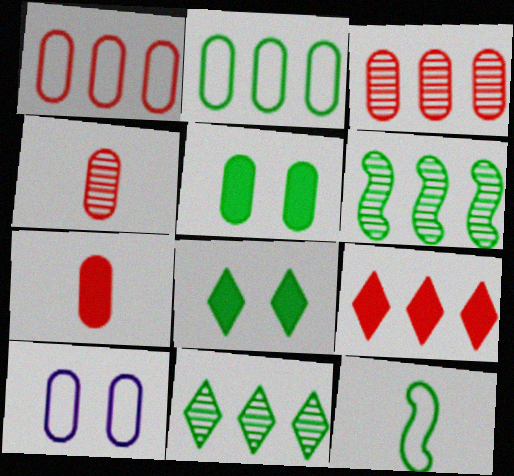[[5, 11, 12]]